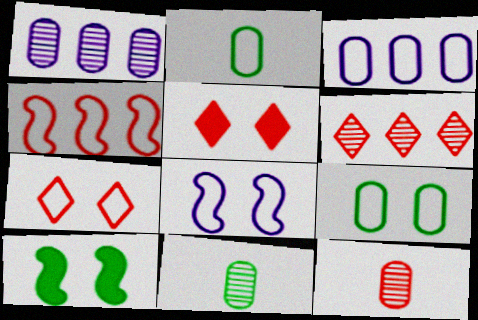[[4, 5, 12], 
[7, 8, 9]]